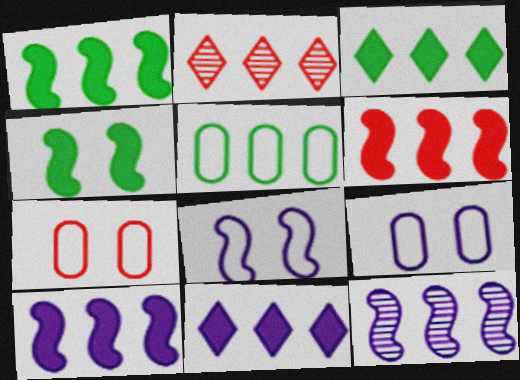[[1, 6, 10], 
[2, 5, 10]]